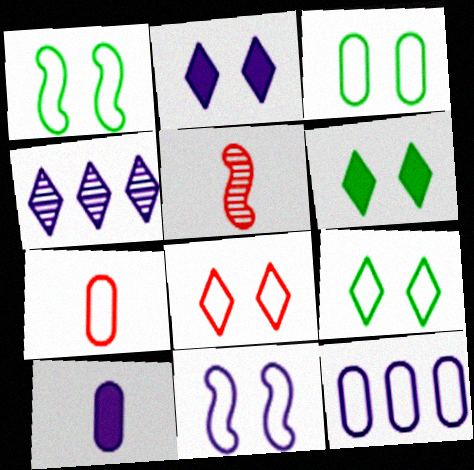[[1, 3, 9], 
[3, 7, 12], 
[3, 8, 11], 
[4, 10, 11], 
[5, 6, 12]]